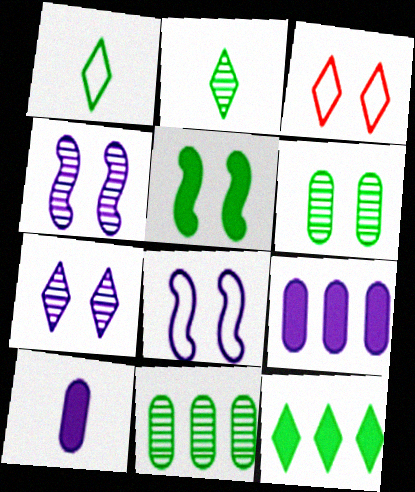[[1, 5, 11]]